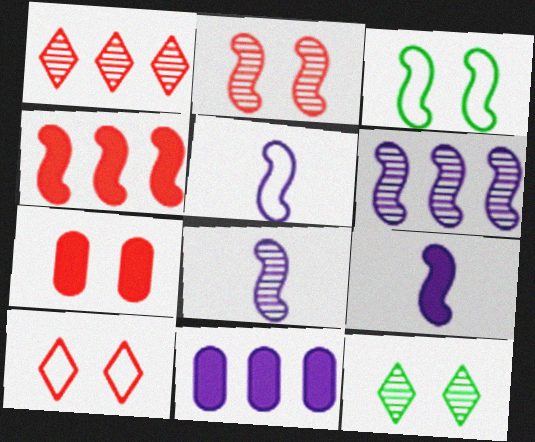[[2, 7, 10], 
[3, 4, 8], 
[5, 8, 9]]